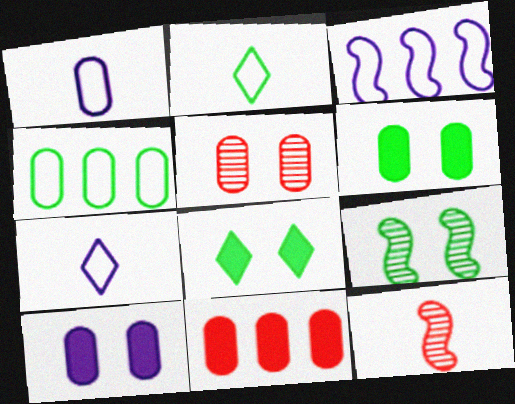[[7, 9, 11]]